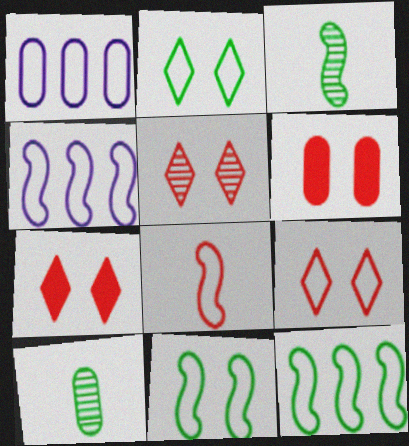[[1, 2, 8], 
[1, 3, 7], 
[1, 6, 10], 
[4, 7, 10], 
[4, 8, 11], 
[5, 7, 9]]